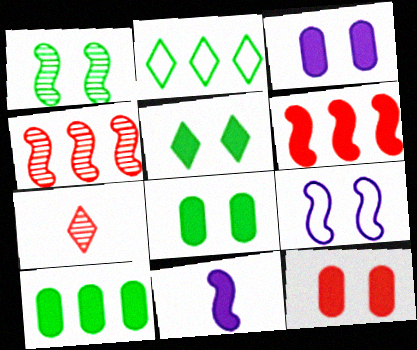[[3, 8, 12], 
[7, 9, 10]]